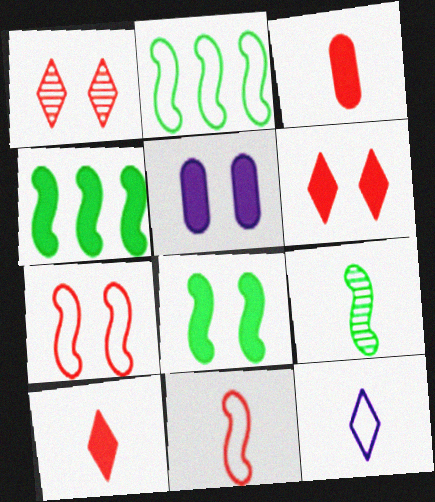[[2, 8, 9], 
[3, 9, 12], 
[4, 5, 10], 
[5, 6, 8]]